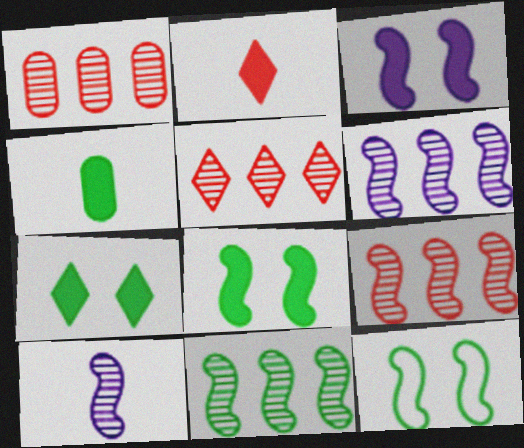[[1, 5, 9], 
[6, 9, 11]]